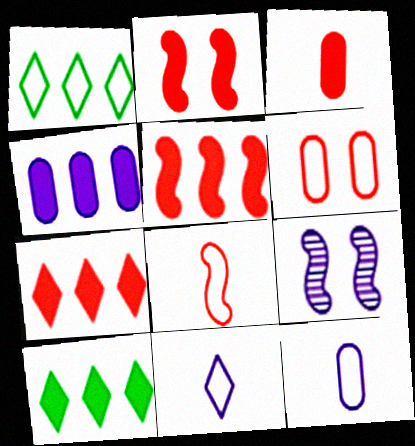[[1, 3, 9], 
[2, 3, 7], 
[4, 5, 10], 
[4, 9, 11]]